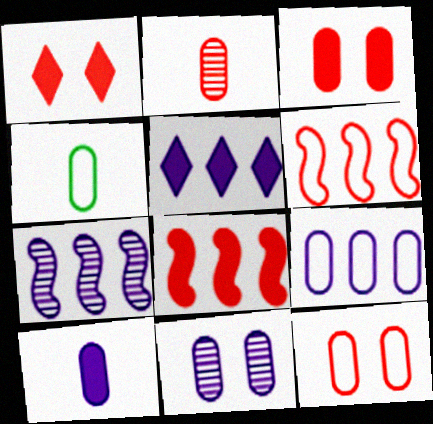[[1, 2, 6], 
[1, 4, 7], 
[2, 4, 10], 
[4, 9, 12], 
[5, 7, 9], 
[9, 10, 11]]